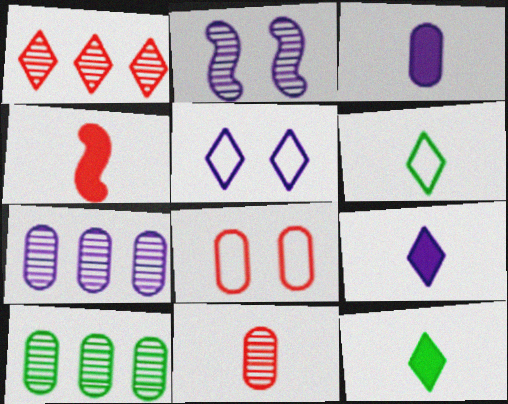[[1, 4, 8], 
[1, 5, 12], 
[3, 4, 12], 
[3, 8, 10], 
[4, 5, 10]]